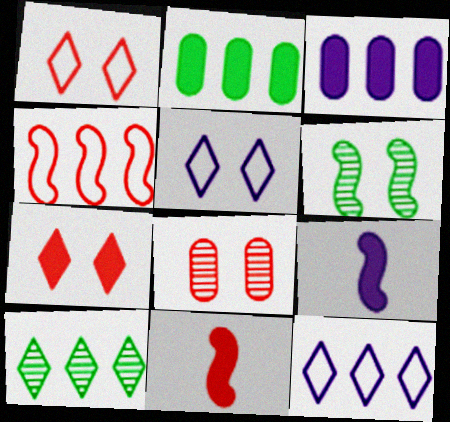[[2, 7, 9], 
[3, 4, 10], 
[4, 6, 9]]